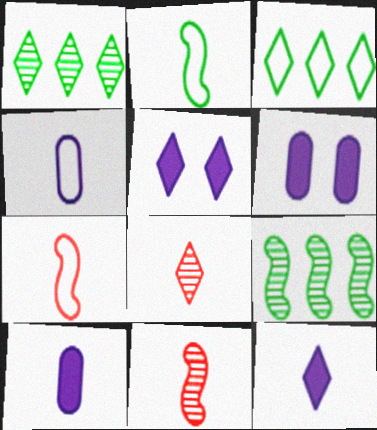[[1, 6, 7], 
[2, 8, 10], 
[3, 5, 8], 
[3, 6, 11]]